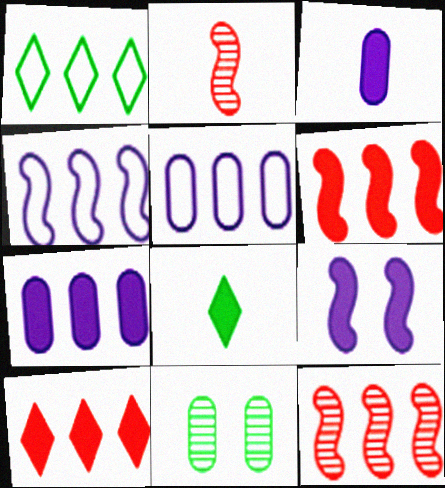[[1, 7, 12]]